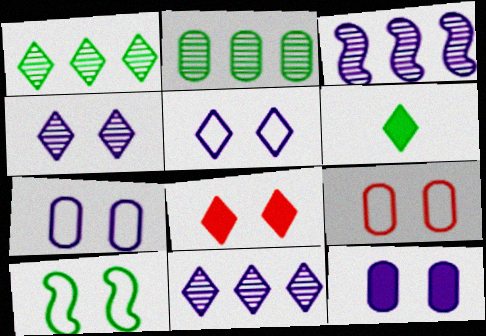[[2, 6, 10], 
[3, 6, 9], 
[5, 9, 10]]